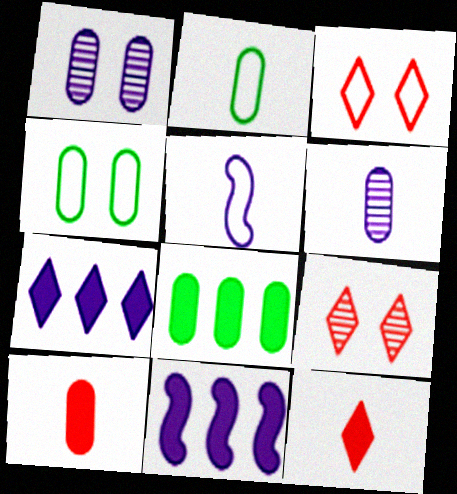[[1, 5, 7], 
[2, 6, 10], 
[2, 9, 11], 
[5, 8, 9]]